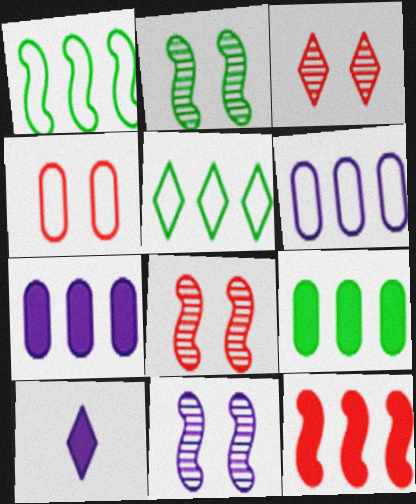[[2, 8, 11], 
[3, 5, 10], 
[6, 10, 11]]